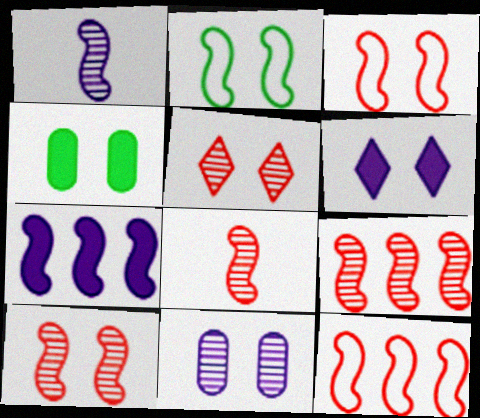[[2, 7, 8], 
[8, 9, 10]]